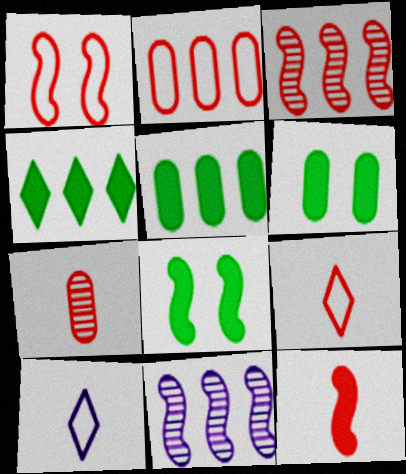[[1, 2, 9], 
[1, 3, 12], 
[2, 4, 11], 
[3, 6, 10], 
[6, 9, 11], 
[7, 9, 12]]